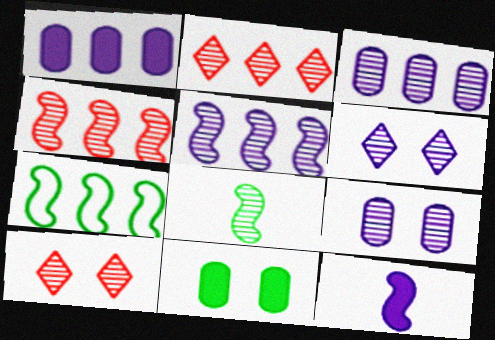[[1, 2, 7], 
[2, 8, 9], 
[3, 8, 10]]